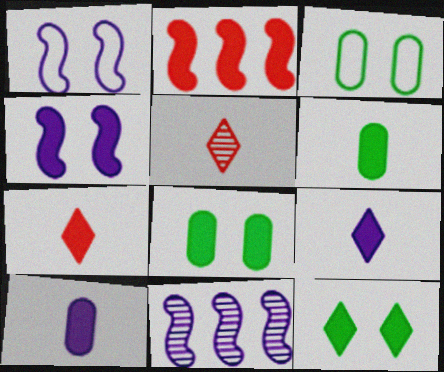[[2, 8, 9], 
[2, 10, 12], 
[3, 7, 11]]